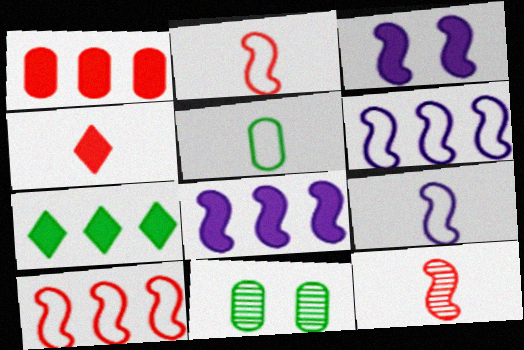[[1, 7, 8], 
[4, 6, 11]]